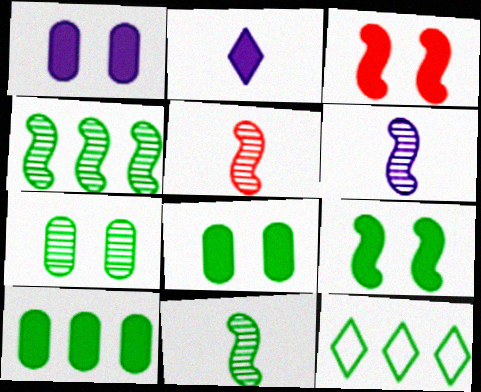[[1, 5, 12], 
[2, 3, 10], 
[4, 10, 12], 
[5, 6, 11], 
[8, 11, 12]]